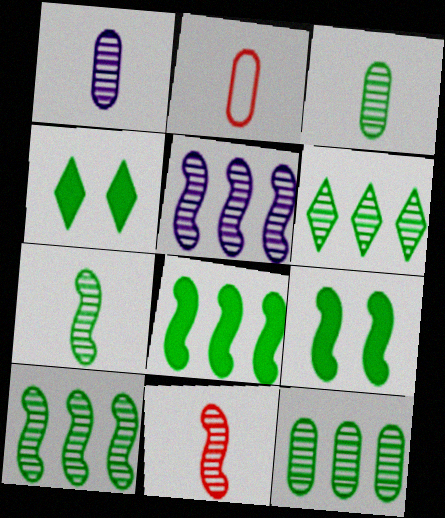[[2, 4, 5], 
[6, 10, 12]]